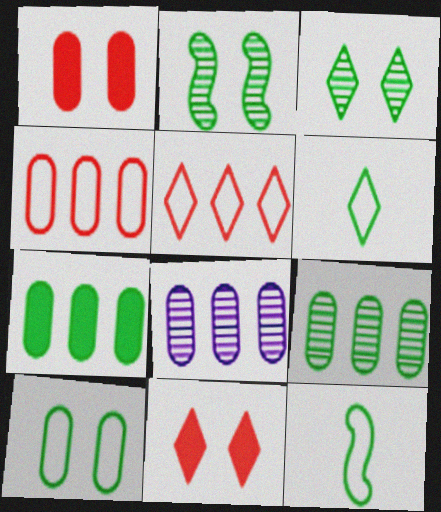[[2, 6, 7], 
[3, 7, 12], 
[4, 7, 8], 
[8, 11, 12]]